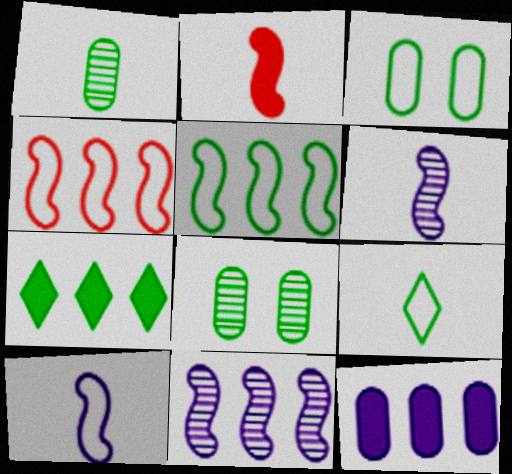[[3, 5, 9]]